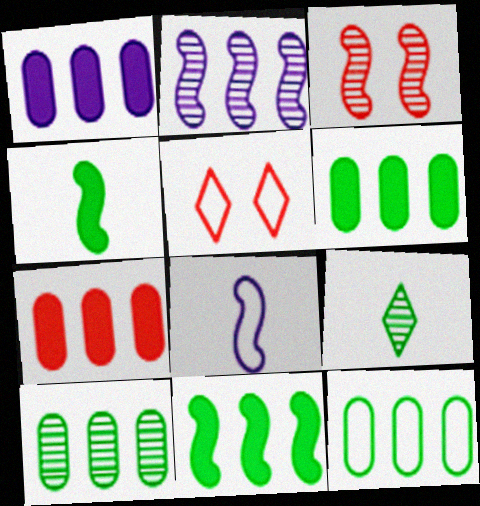[[1, 6, 7], 
[3, 8, 11], 
[5, 8, 12], 
[6, 10, 12]]